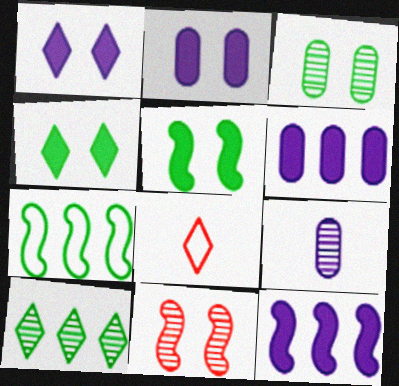[[1, 8, 10], 
[3, 8, 12], 
[9, 10, 11]]